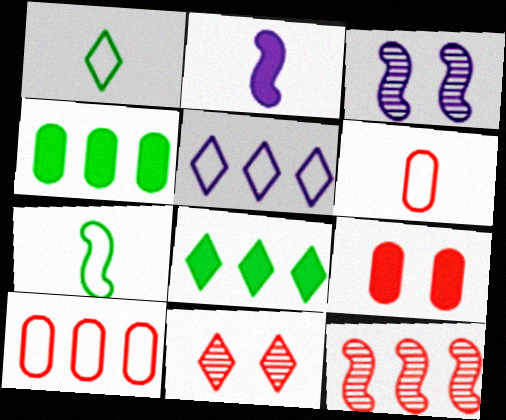[[2, 8, 9], 
[3, 6, 8], 
[4, 5, 12]]